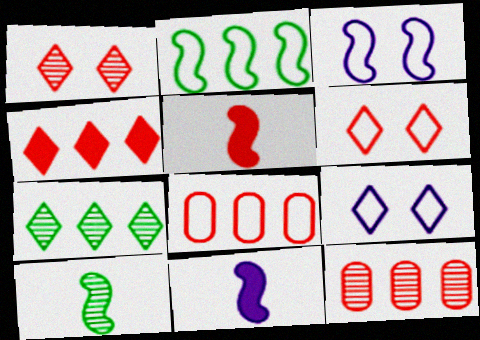[[1, 5, 8], 
[5, 6, 12]]